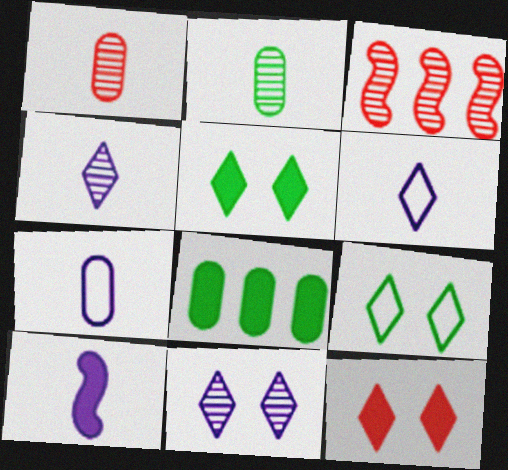[[2, 3, 11], 
[3, 5, 7], 
[4, 7, 10], 
[8, 10, 12], 
[9, 11, 12]]